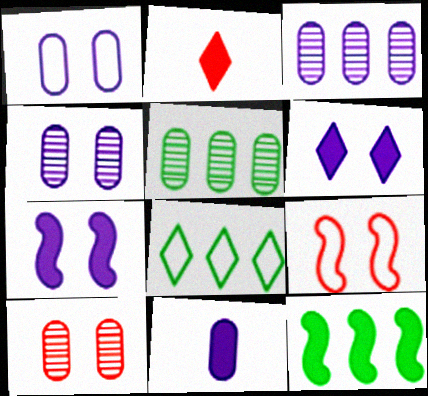[[1, 3, 11], 
[5, 8, 12]]